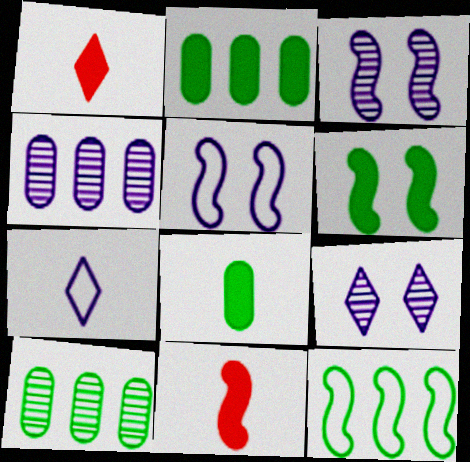[[1, 5, 10], 
[3, 11, 12]]